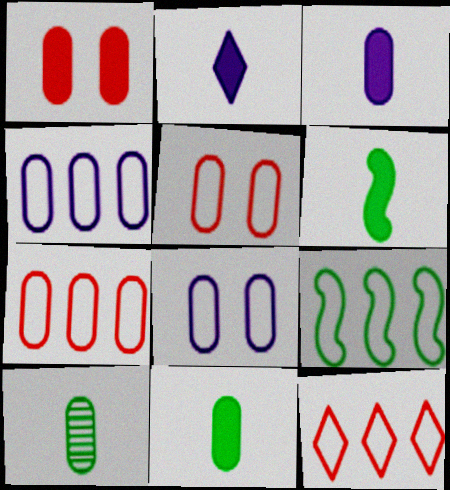[[1, 4, 10], 
[4, 9, 12]]